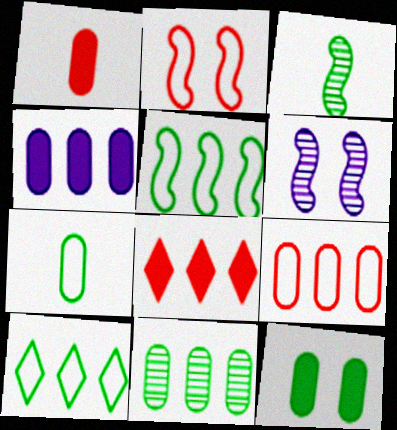[[1, 4, 12], 
[1, 6, 10], 
[3, 10, 12], 
[4, 9, 11], 
[6, 7, 8], 
[7, 11, 12]]